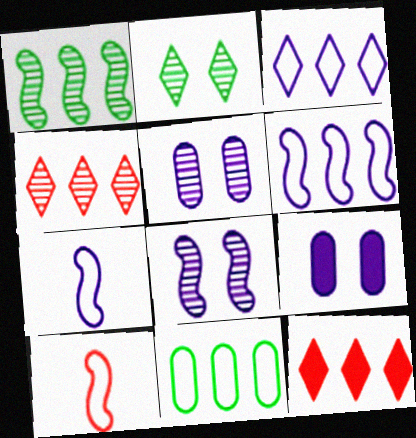[]